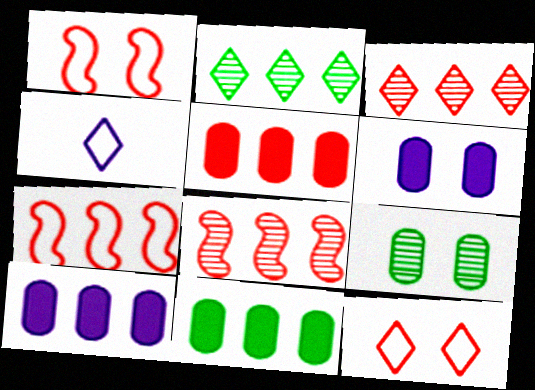[[2, 7, 10], 
[3, 5, 7], 
[5, 10, 11]]